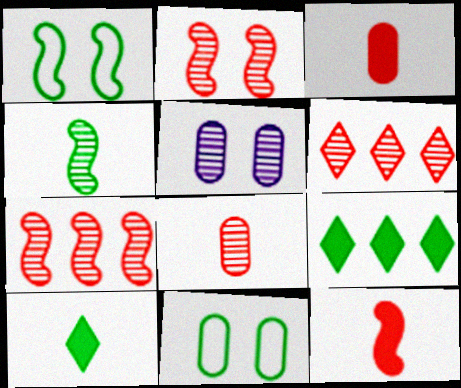[[2, 6, 8], 
[4, 5, 6], 
[4, 9, 11]]